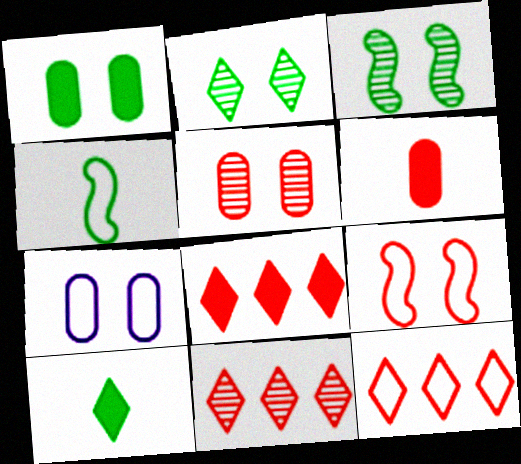[[1, 5, 7], 
[4, 7, 12], 
[6, 9, 11], 
[8, 11, 12]]